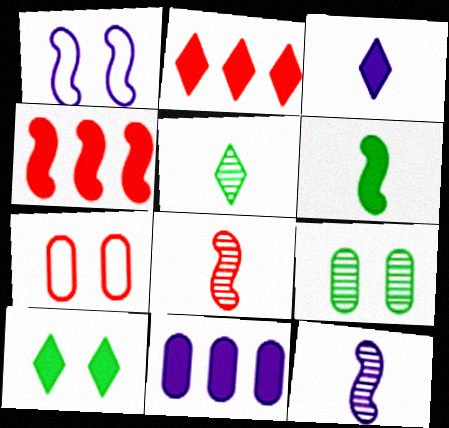[[2, 3, 10], 
[2, 7, 8]]